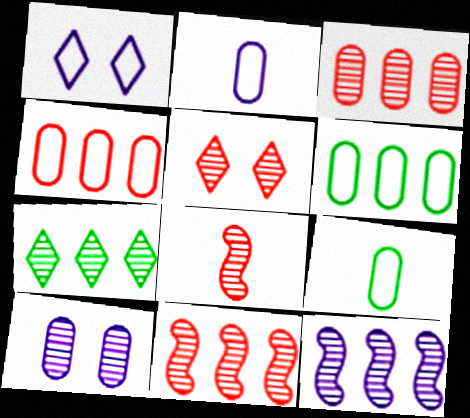[[3, 5, 8], 
[3, 7, 12], 
[7, 8, 10]]